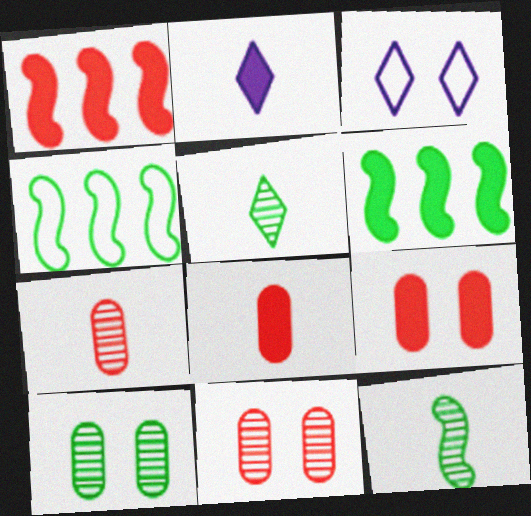[[2, 4, 11], 
[2, 6, 9], 
[3, 6, 7]]